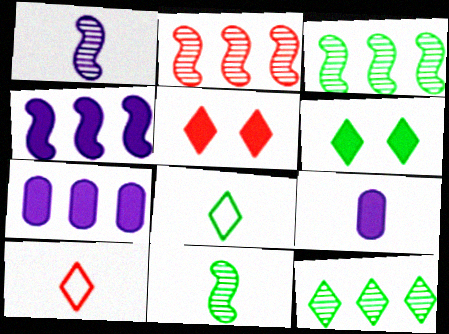[[6, 8, 12], 
[9, 10, 11]]